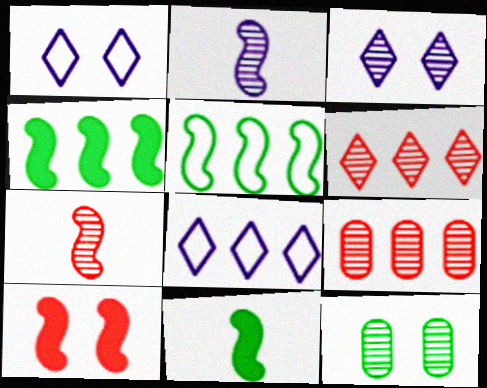[[1, 9, 11], 
[1, 10, 12], 
[2, 5, 10], 
[2, 6, 12], 
[4, 8, 9]]